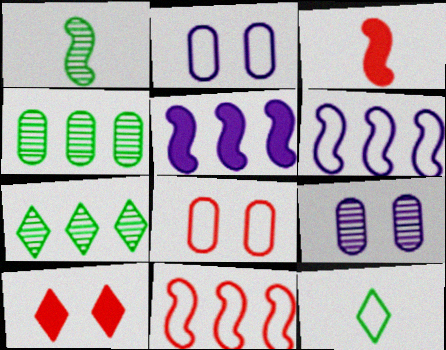[[2, 3, 7], 
[2, 11, 12], 
[6, 8, 12]]